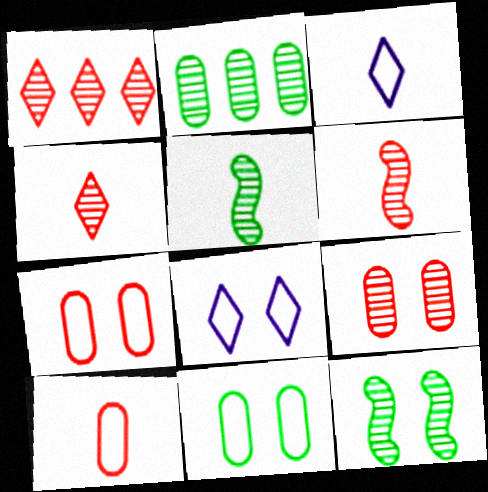[[1, 6, 9]]